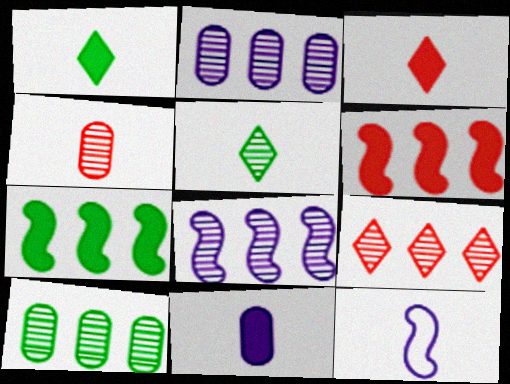[[1, 4, 12], 
[8, 9, 10]]